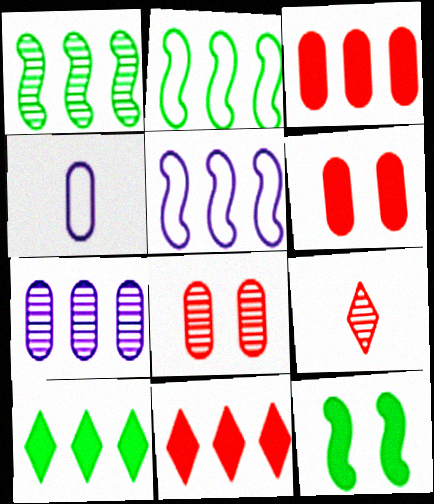[[2, 7, 11]]